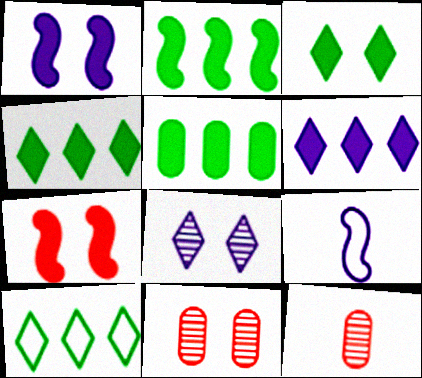[[1, 10, 12], 
[2, 4, 5], 
[4, 9, 11]]